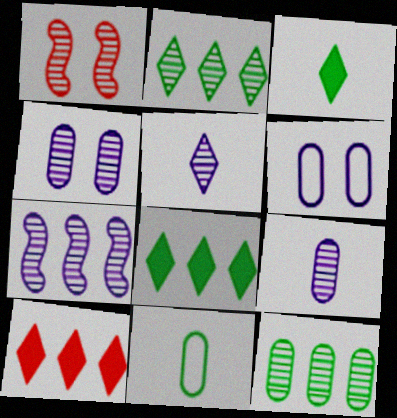[[1, 2, 9], 
[1, 5, 12], 
[4, 5, 7]]